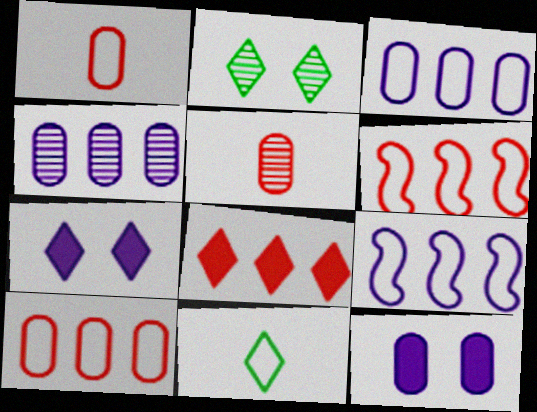[]